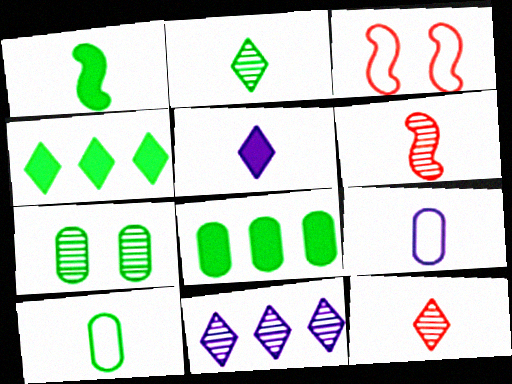[[1, 2, 10], 
[1, 9, 12], 
[5, 6, 10], 
[6, 7, 11], 
[7, 8, 10]]